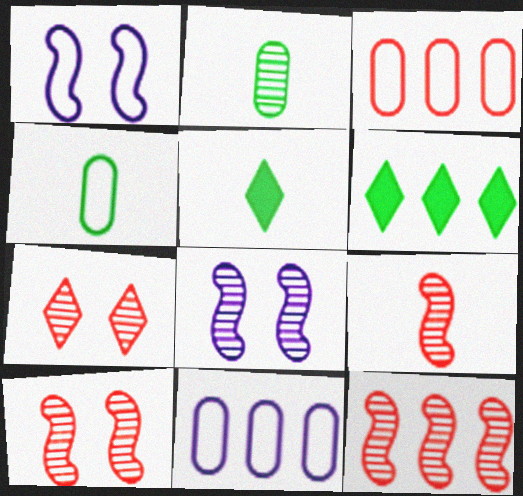[[3, 5, 8], 
[5, 10, 11], 
[6, 11, 12], 
[9, 10, 12]]